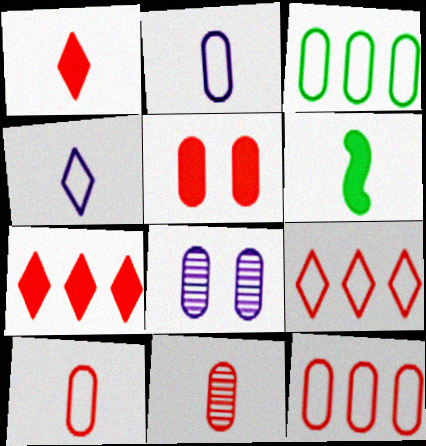[[4, 6, 11], 
[5, 11, 12], 
[6, 8, 9]]